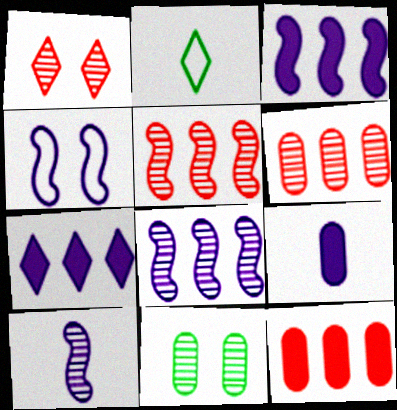[[1, 2, 7], 
[3, 4, 10]]